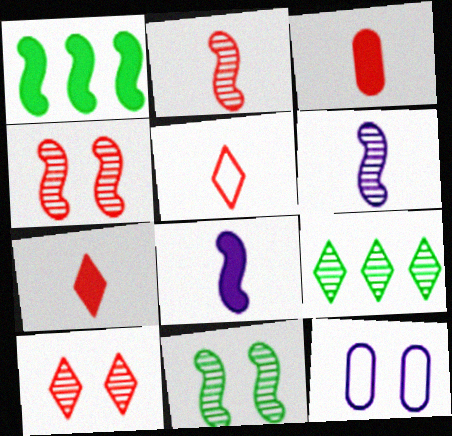[[2, 3, 5]]